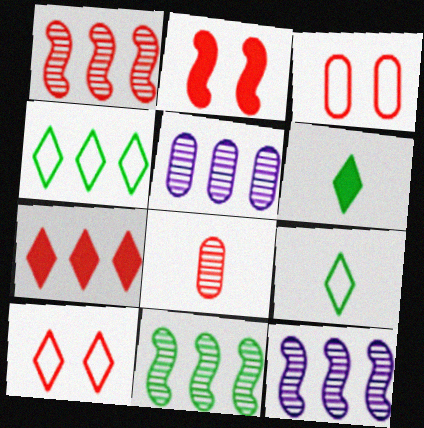[[1, 11, 12], 
[2, 5, 9], 
[3, 6, 12]]